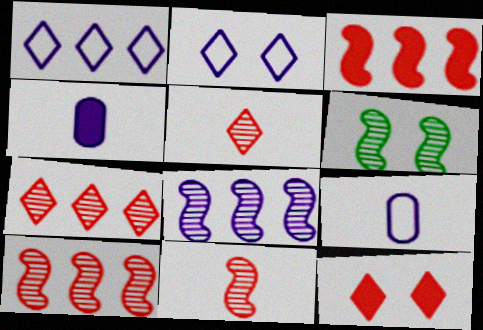[[2, 4, 8], 
[6, 8, 11]]